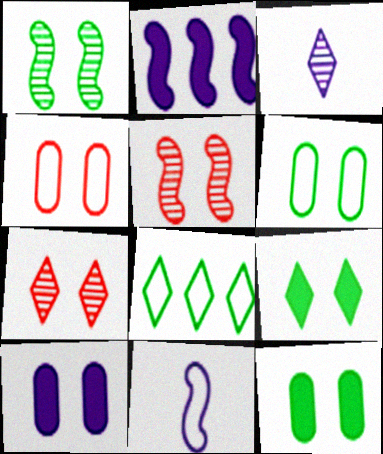[[1, 6, 9], 
[4, 8, 11]]